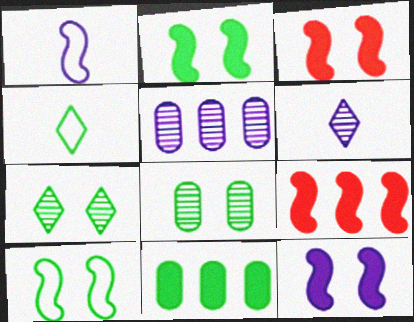[[2, 3, 12], 
[3, 4, 5]]